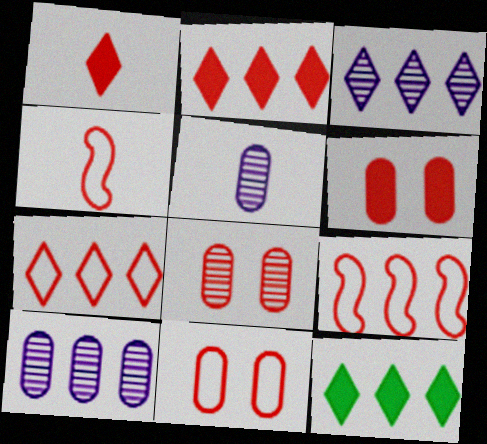[[1, 8, 9], 
[2, 4, 8], 
[3, 7, 12], 
[4, 7, 11], 
[6, 8, 11], 
[9, 10, 12]]